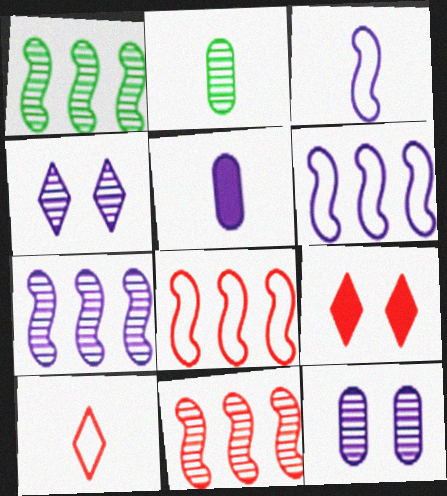[[1, 7, 11], 
[2, 4, 11], 
[2, 6, 9], 
[4, 5, 6]]